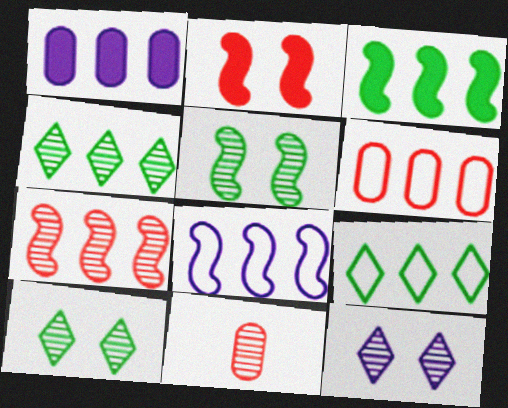[[1, 7, 9], 
[3, 7, 8], 
[6, 8, 9]]